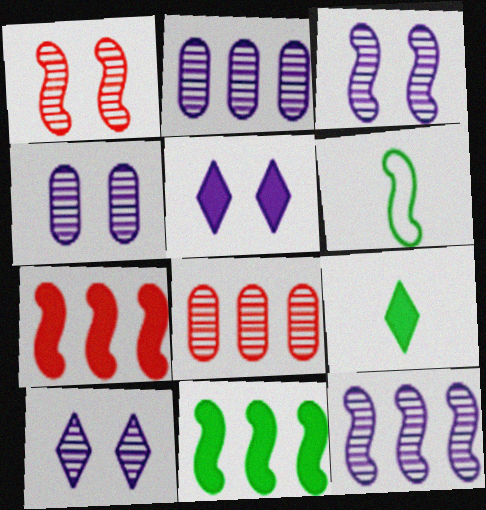[[3, 4, 10], 
[3, 6, 7], 
[5, 6, 8]]